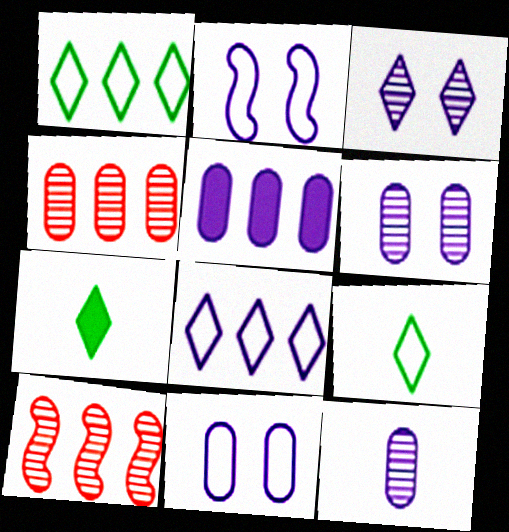[[1, 5, 10], 
[2, 4, 7], 
[5, 11, 12], 
[7, 10, 11]]